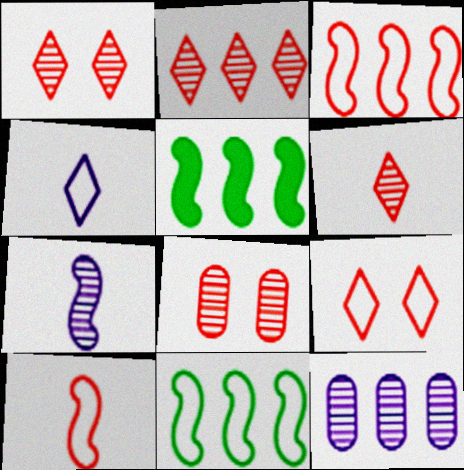[[1, 2, 6], 
[4, 5, 8]]